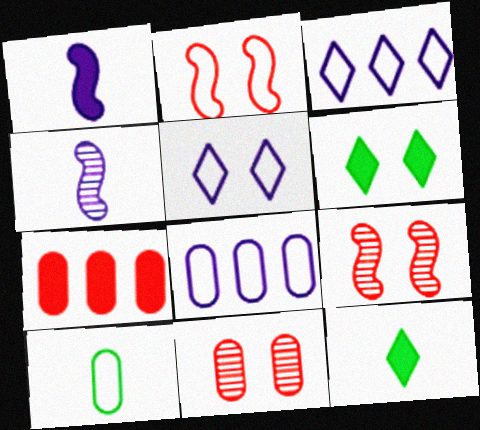[[1, 6, 7], 
[2, 3, 10], 
[8, 9, 12]]